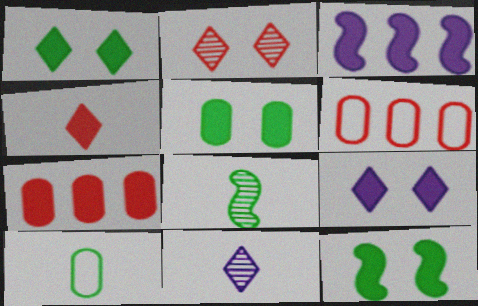[[1, 5, 12], 
[2, 3, 10], 
[3, 4, 5], 
[6, 8, 9], 
[6, 11, 12]]